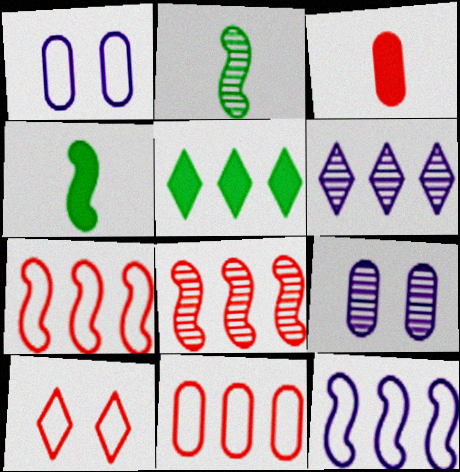[[3, 8, 10]]